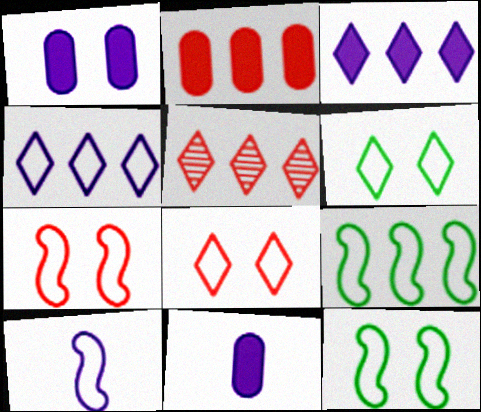[[5, 11, 12], 
[7, 9, 10]]